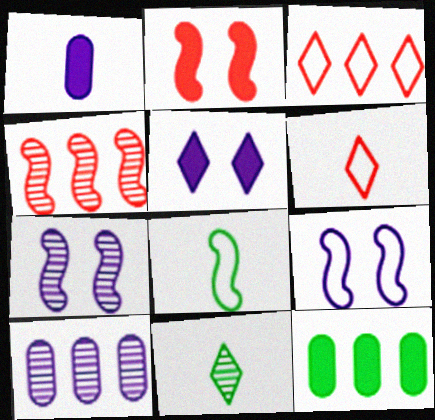[[3, 5, 11], 
[6, 7, 12]]